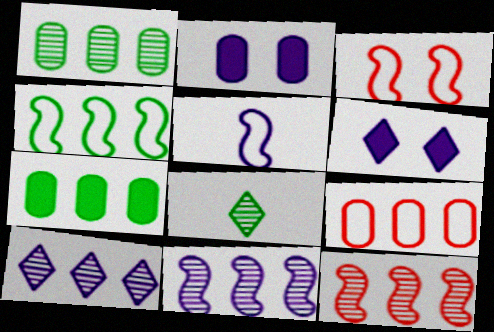[[1, 10, 12], 
[2, 5, 10], 
[3, 4, 5]]